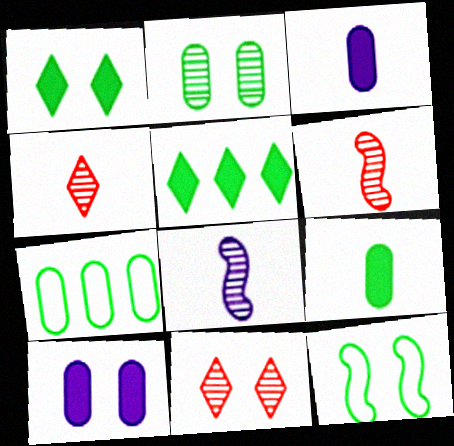[[1, 2, 12], 
[2, 7, 9], 
[10, 11, 12]]